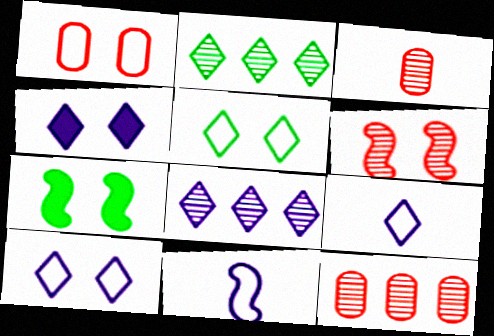[[4, 8, 9], 
[7, 9, 12]]